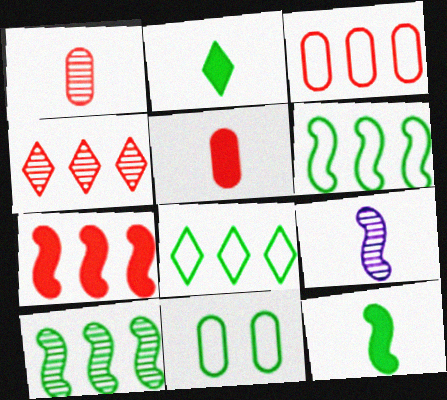[[2, 10, 11], 
[3, 4, 7]]